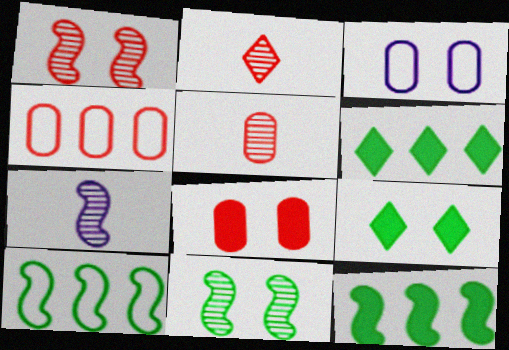[[1, 3, 9], 
[2, 3, 12], 
[4, 5, 8], 
[4, 7, 9]]